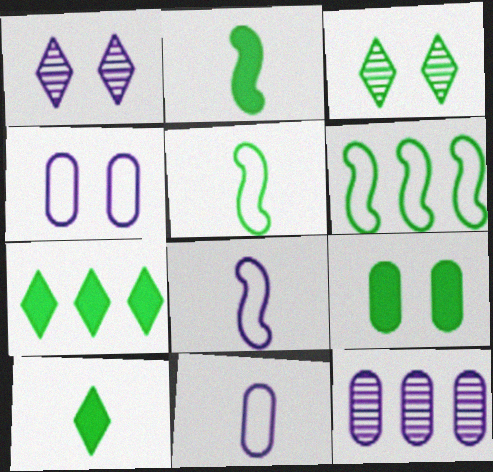[[2, 7, 9]]